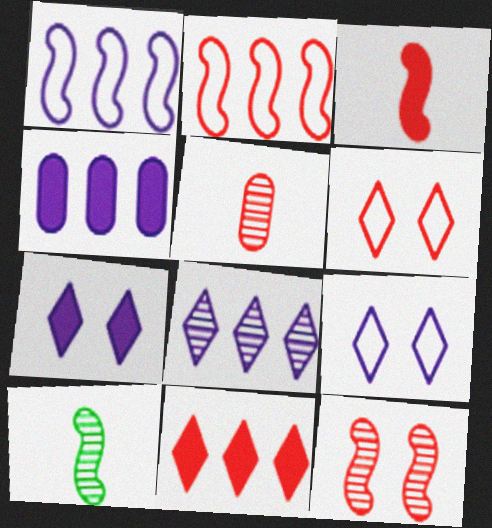[[1, 4, 8], 
[2, 3, 12], 
[4, 6, 10]]